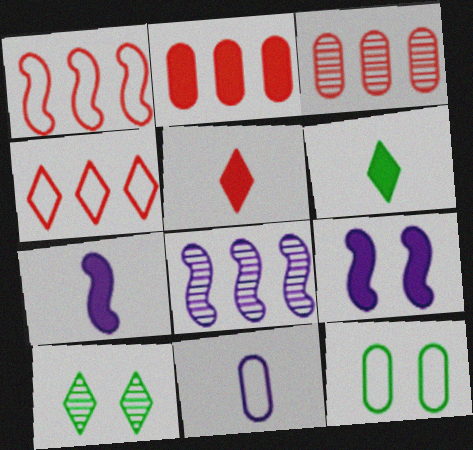[[2, 6, 9], 
[5, 8, 12]]